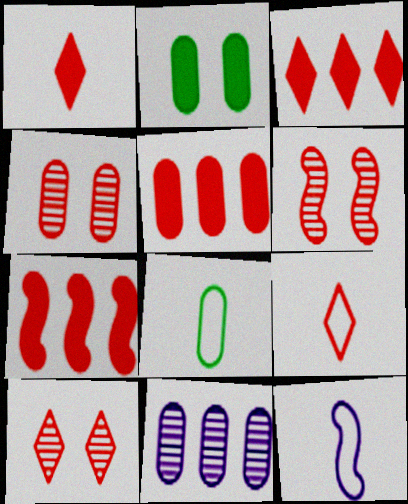[[3, 5, 7], 
[3, 9, 10], 
[4, 6, 10], 
[4, 7, 9], 
[5, 6, 9], 
[8, 9, 12]]